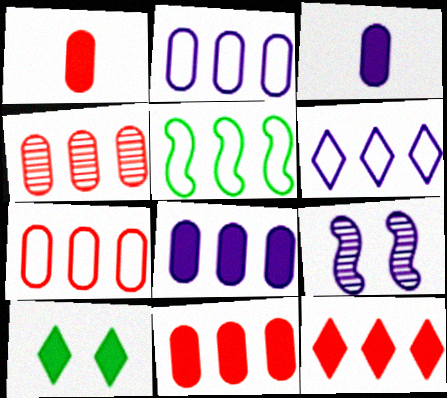[[3, 6, 9], 
[4, 7, 11], 
[5, 6, 7]]